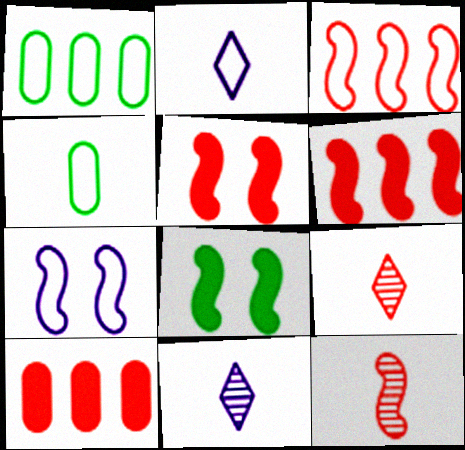[[1, 5, 11], 
[3, 5, 12]]